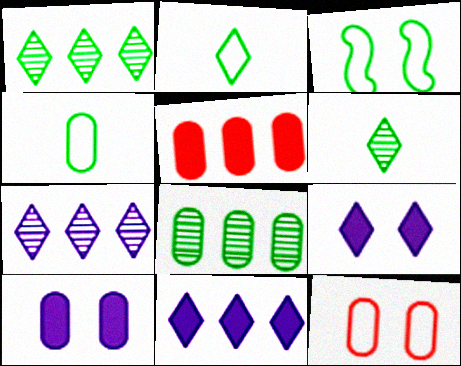[]